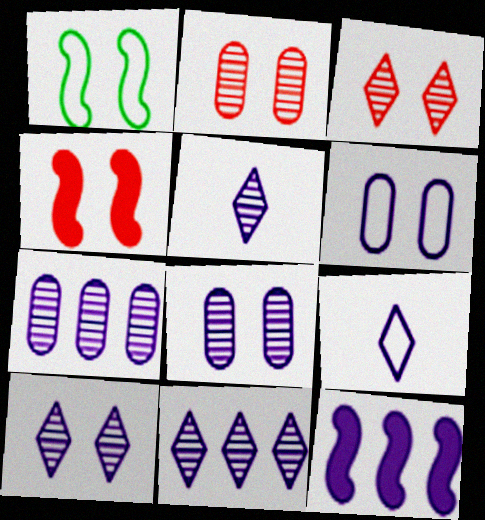[[5, 6, 12], 
[5, 10, 11], 
[8, 9, 12]]